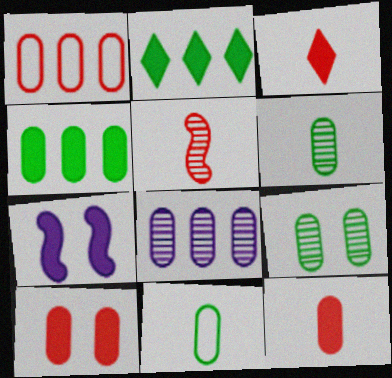[[1, 4, 8], 
[2, 7, 12], 
[3, 4, 7], 
[4, 9, 11], 
[8, 10, 11]]